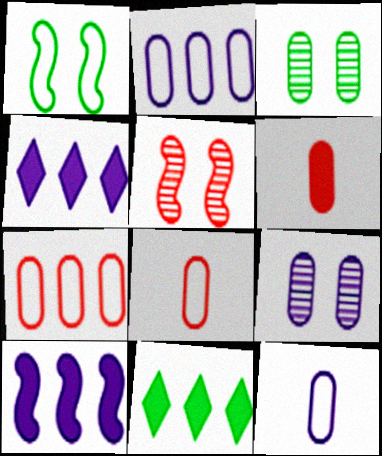[[2, 3, 6], 
[5, 11, 12]]